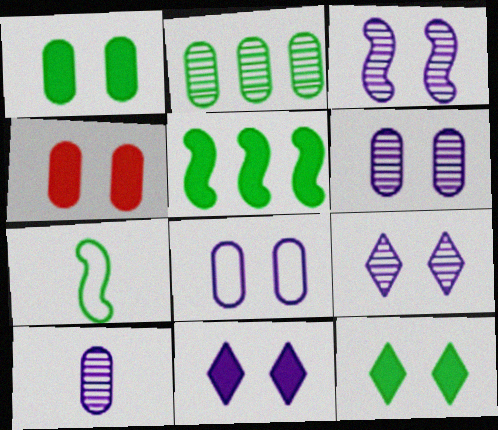[[2, 7, 12], 
[3, 6, 9], 
[3, 8, 11]]